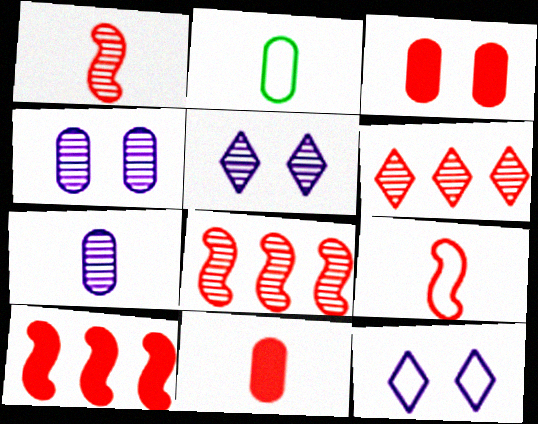[[2, 5, 10], 
[2, 7, 11], 
[3, 6, 9]]